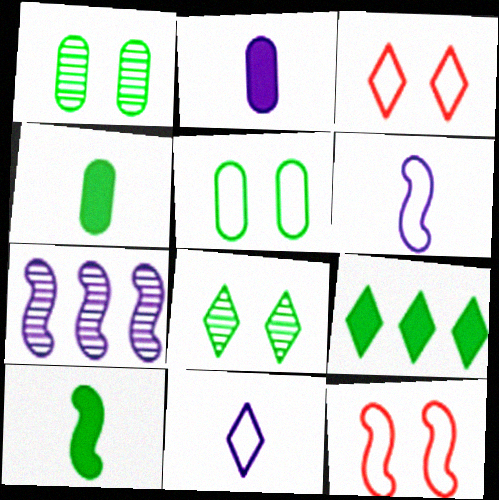[[3, 4, 7], 
[7, 10, 12]]